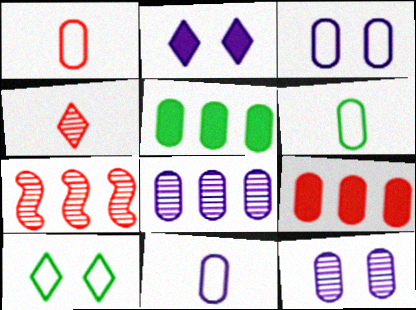[[1, 5, 12], 
[1, 6, 11], 
[2, 6, 7], 
[6, 9, 12]]